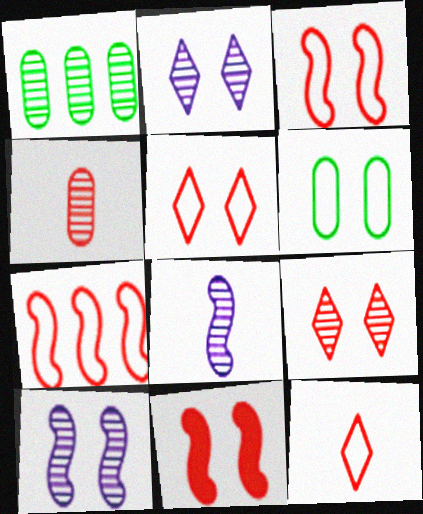[[1, 8, 9], 
[2, 6, 11]]